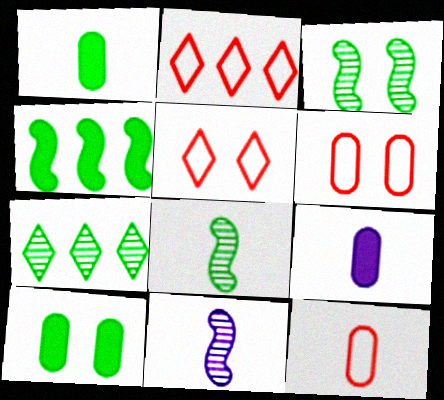[[2, 3, 9], 
[2, 10, 11]]